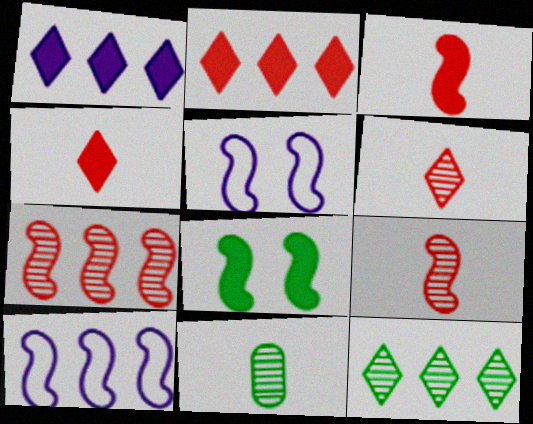[[2, 5, 11], 
[8, 9, 10]]